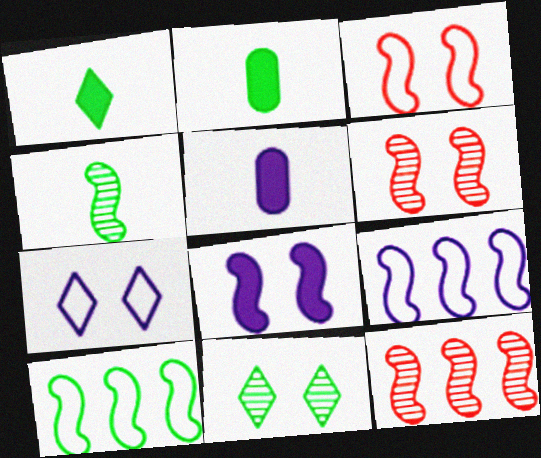[[2, 7, 12], 
[2, 10, 11]]